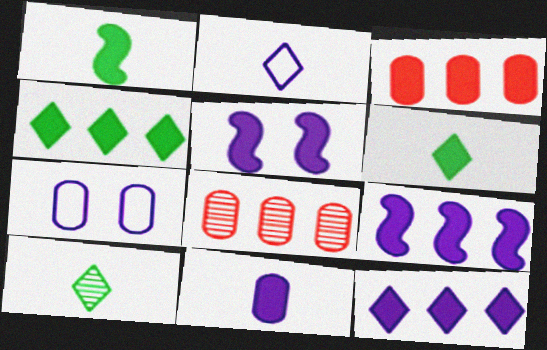[[3, 4, 9], 
[3, 5, 6], 
[5, 11, 12]]